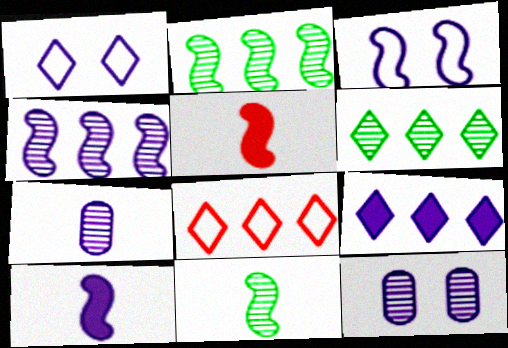[[2, 3, 5], 
[3, 4, 10], 
[3, 7, 9], 
[6, 8, 9]]